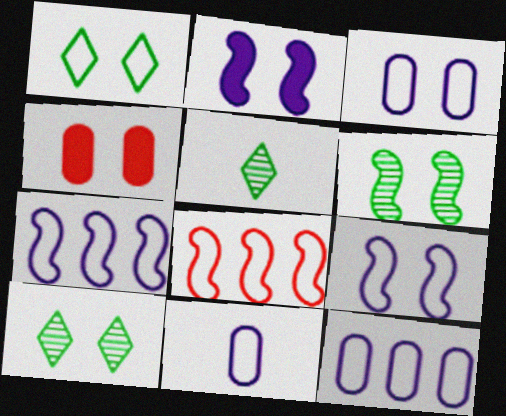[[1, 8, 11], 
[3, 11, 12], 
[4, 5, 7], 
[4, 9, 10]]